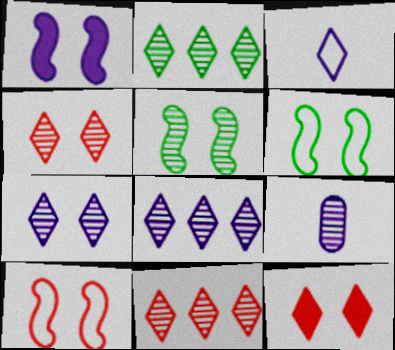[[1, 5, 10], 
[2, 3, 12], 
[2, 8, 11], 
[5, 9, 11]]